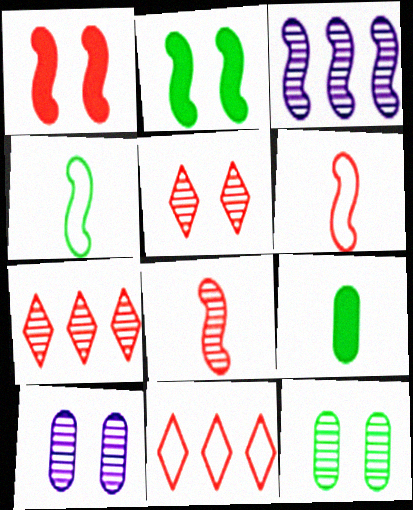[[1, 3, 4], 
[2, 3, 6]]